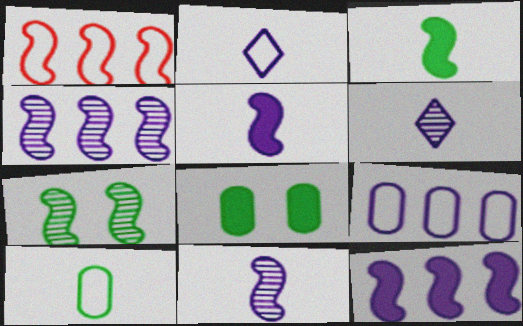[[1, 5, 7], 
[1, 6, 8]]